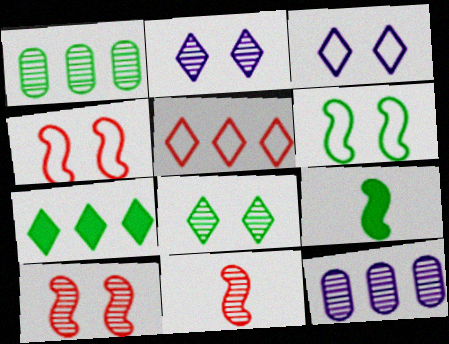[[1, 2, 11], 
[8, 11, 12]]